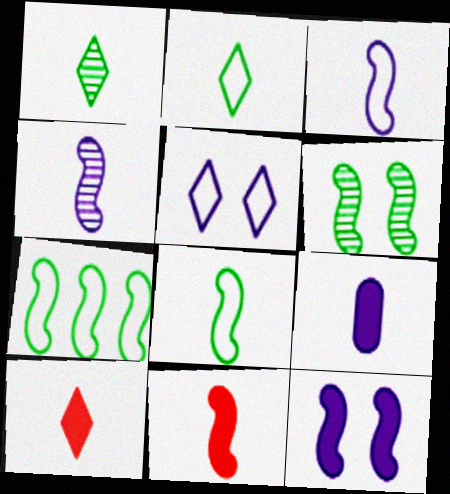[[4, 8, 11]]